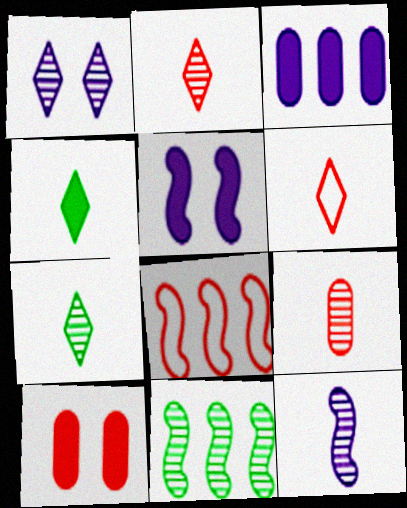[[1, 9, 11], 
[2, 8, 10], 
[7, 9, 12]]